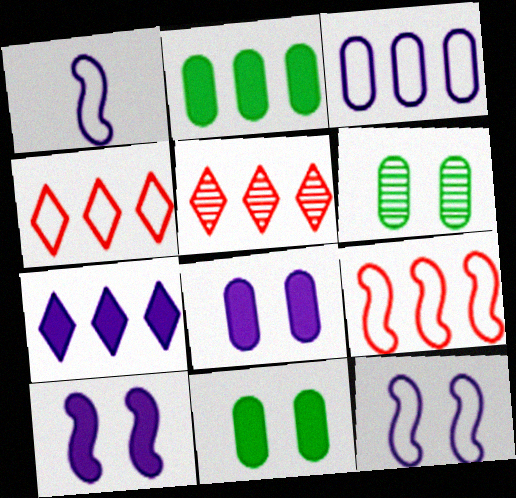[[1, 5, 11]]